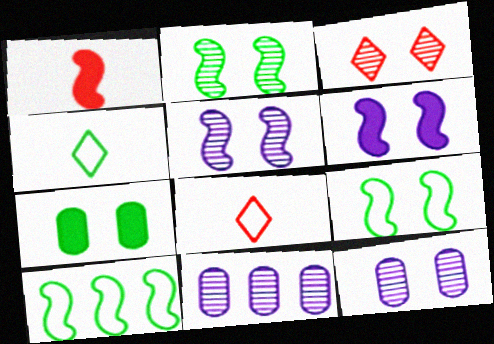[[1, 5, 10], 
[2, 3, 12]]